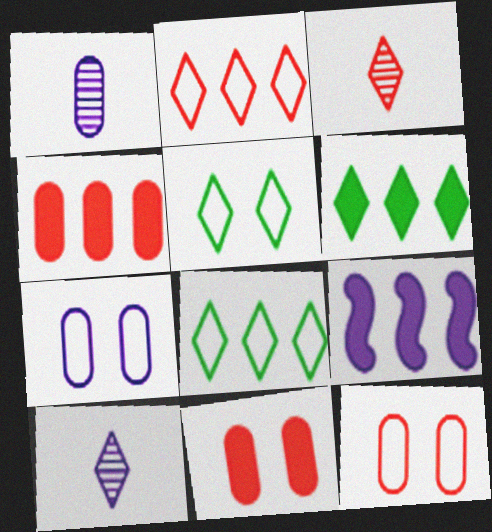[[4, 6, 9], 
[7, 9, 10]]